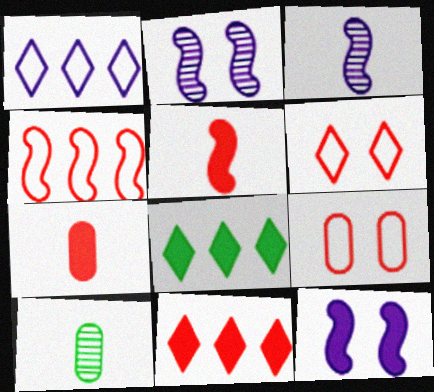[[3, 8, 9], 
[7, 8, 12]]